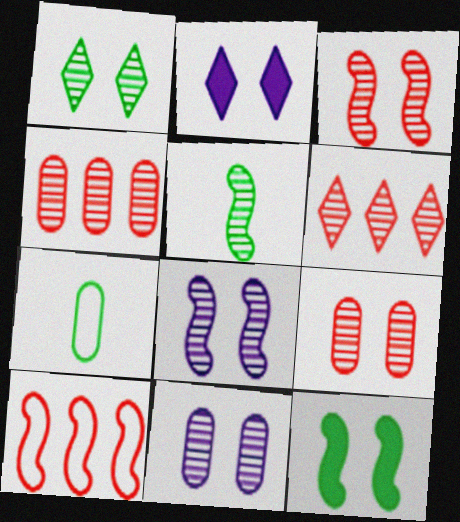[[1, 3, 11], 
[1, 8, 9], 
[5, 6, 11]]